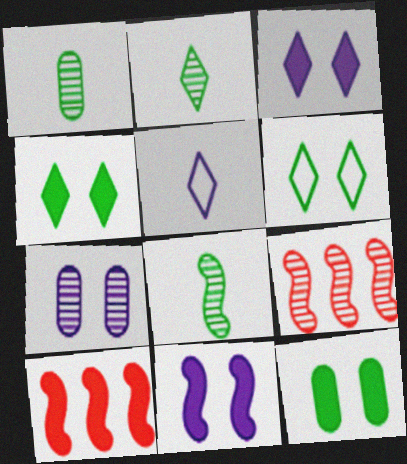[[1, 2, 8], 
[2, 7, 9], 
[5, 9, 12]]